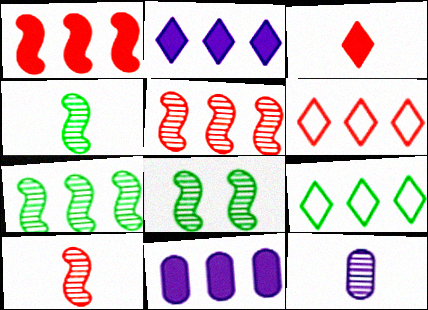[[4, 7, 8], 
[5, 9, 11], 
[6, 7, 11]]